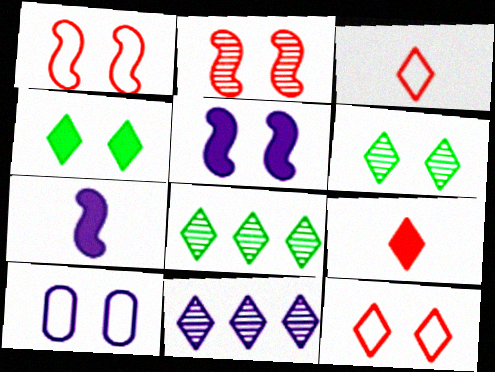[[2, 4, 10], 
[3, 4, 11], 
[7, 10, 11]]